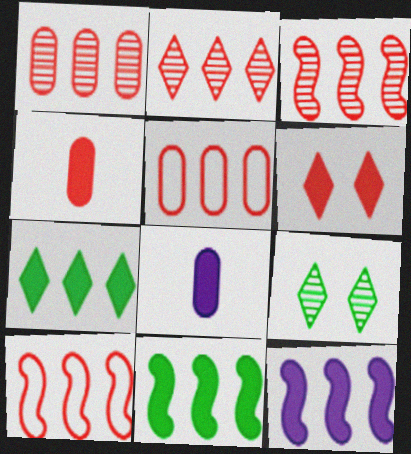[[1, 2, 3], 
[6, 8, 11], 
[8, 9, 10]]